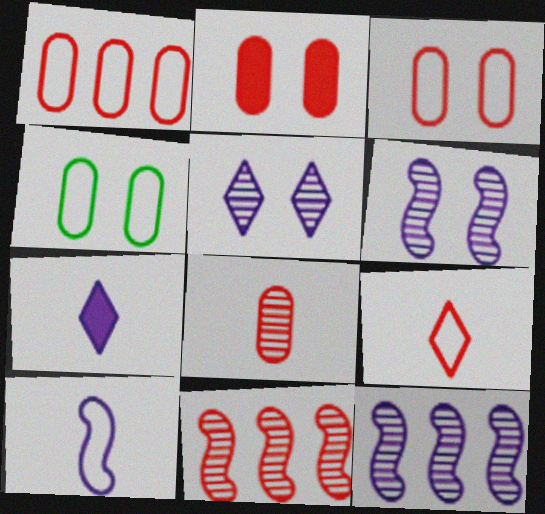[[1, 2, 8], 
[2, 9, 11], 
[4, 7, 11]]